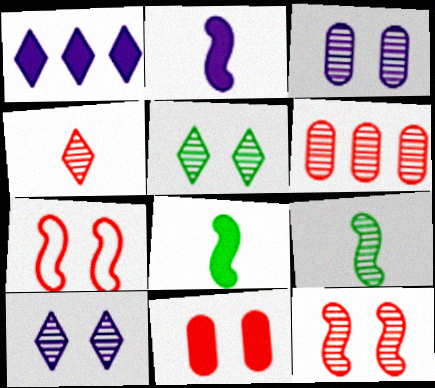[[1, 8, 11], 
[3, 5, 12], 
[4, 6, 12], 
[6, 9, 10]]